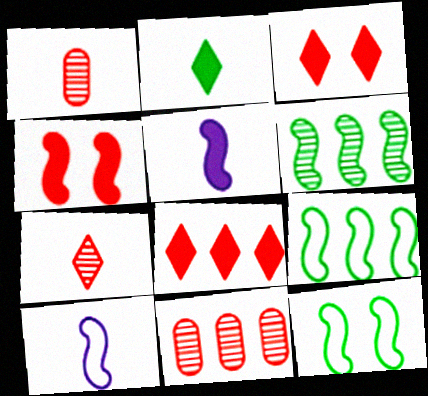[[1, 2, 10], 
[4, 6, 10]]